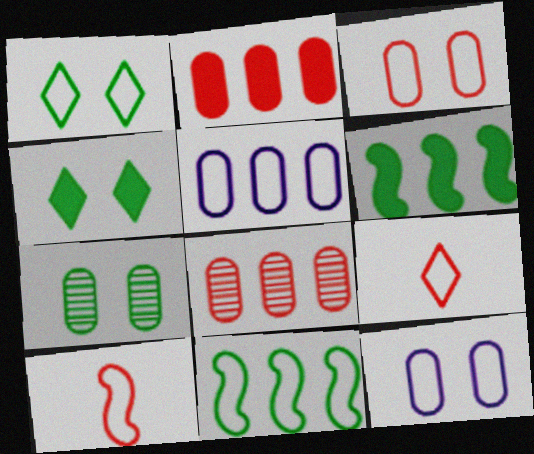[[1, 5, 10], 
[9, 11, 12]]